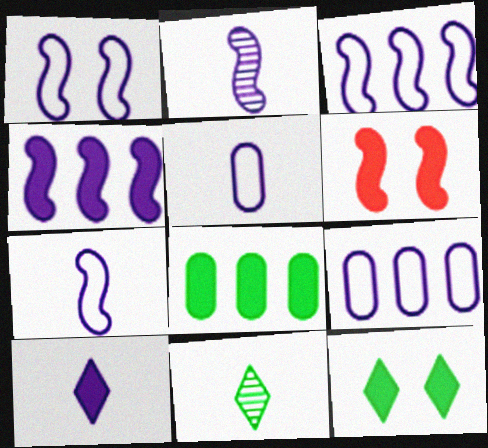[[1, 2, 4], 
[1, 3, 7], 
[2, 5, 10], 
[6, 8, 10], 
[6, 9, 11]]